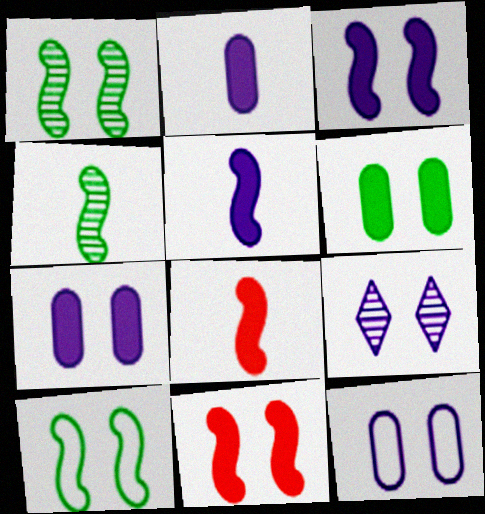[[3, 9, 12]]